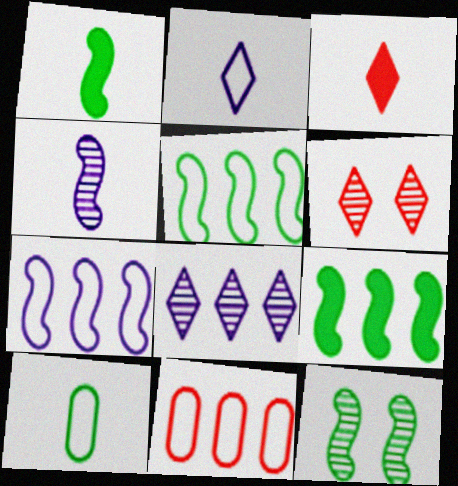[[1, 5, 12], 
[3, 4, 10], 
[8, 9, 11]]